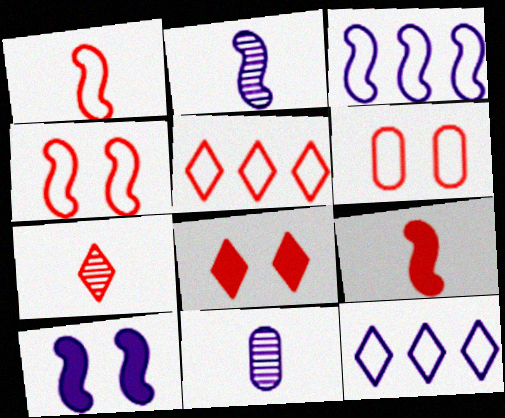[[1, 5, 6], 
[2, 3, 10], 
[5, 7, 8], 
[10, 11, 12]]